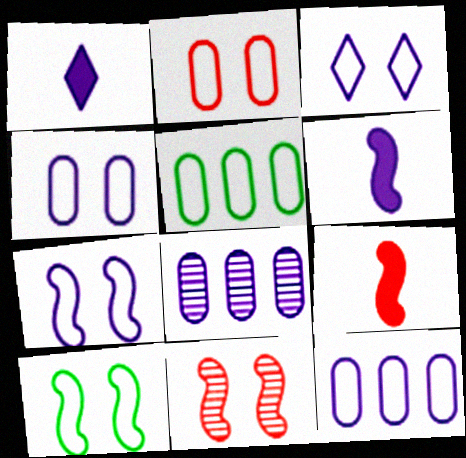[[1, 5, 11], 
[1, 7, 8], 
[2, 3, 10], 
[3, 4, 7], 
[3, 6, 8]]